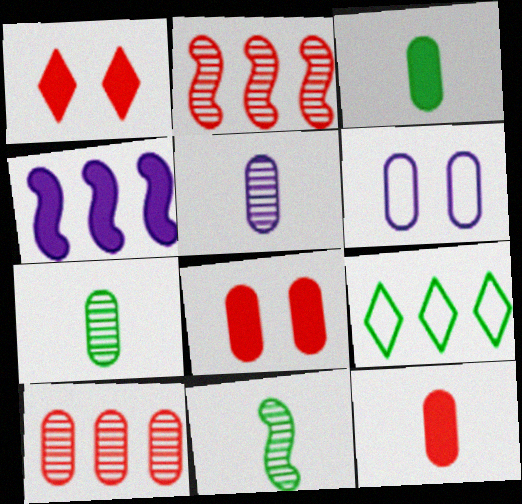[[1, 3, 4], 
[3, 6, 10], 
[4, 9, 10]]